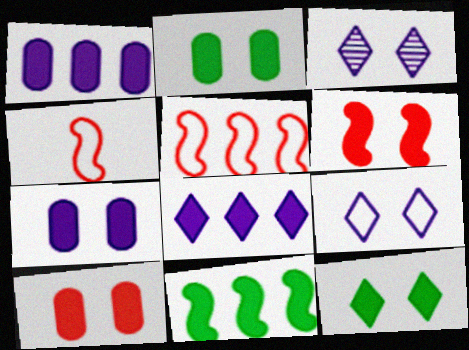[[2, 7, 10], 
[6, 7, 12]]